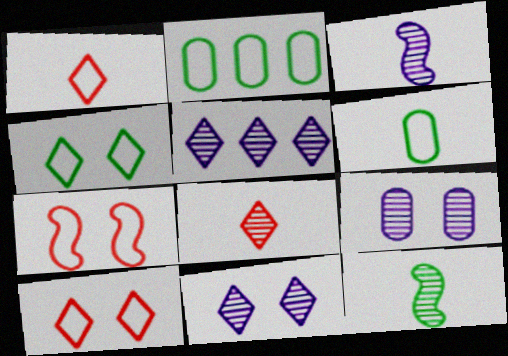[[3, 5, 9]]